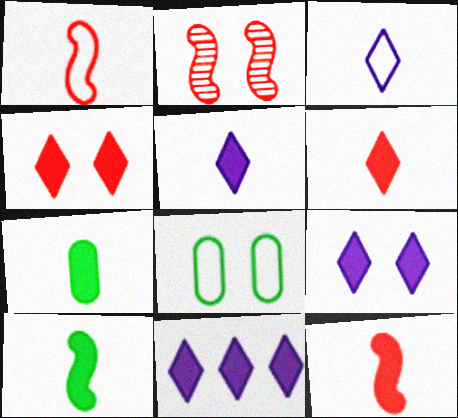[[2, 8, 9], 
[5, 7, 12], 
[5, 9, 11]]